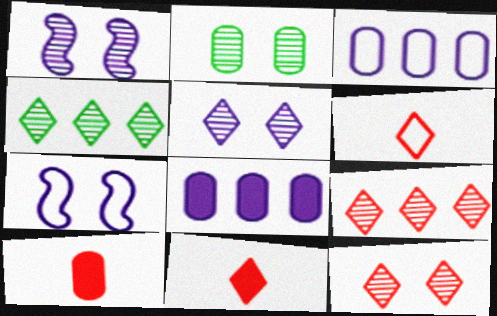[[1, 2, 12], 
[2, 3, 10], 
[4, 7, 10]]